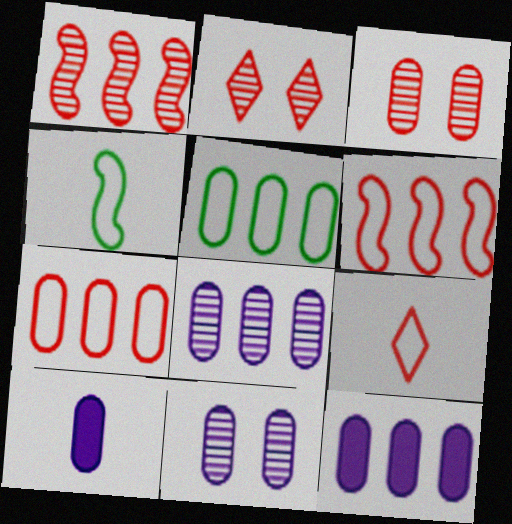[[2, 4, 12], 
[3, 5, 10]]